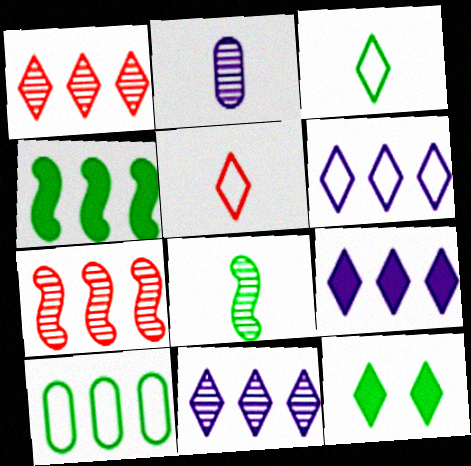[[5, 11, 12], 
[6, 9, 11], 
[7, 9, 10], 
[8, 10, 12]]